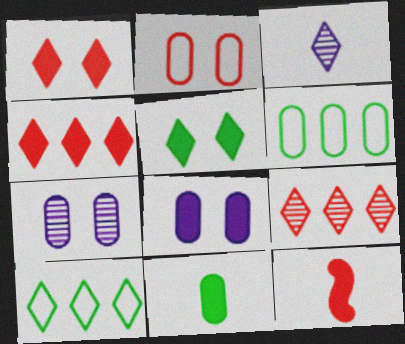[[1, 3, 10], 
[2, 9, 12], 
[7, 10, 12]]